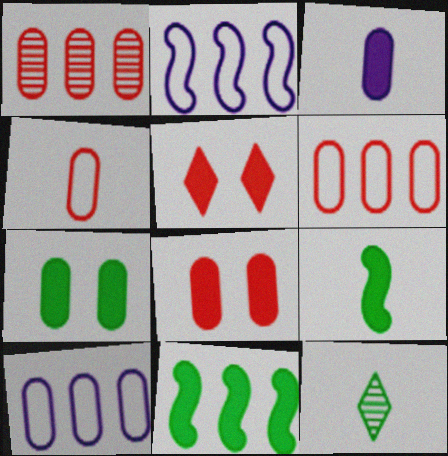[[1, 4, 8], 
[2, 8, 12], 
[3, 5, 11]]